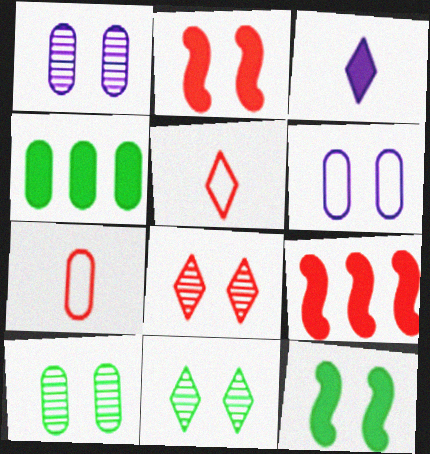[[1, 4, 7], 
[2, 3, 4], 
[2, 6, 11], 
[6, 8, 12], 
[7, 8, 9]]